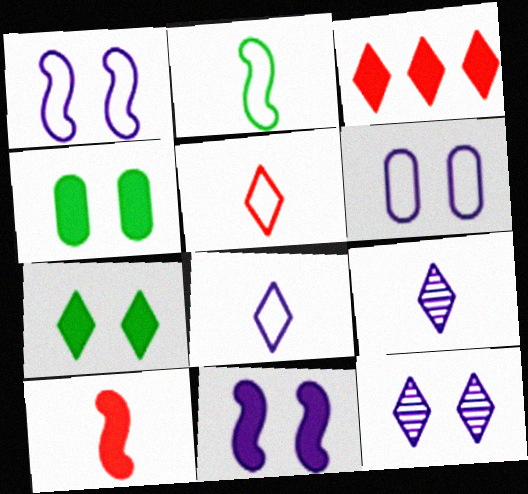[[6, 11, 12]]